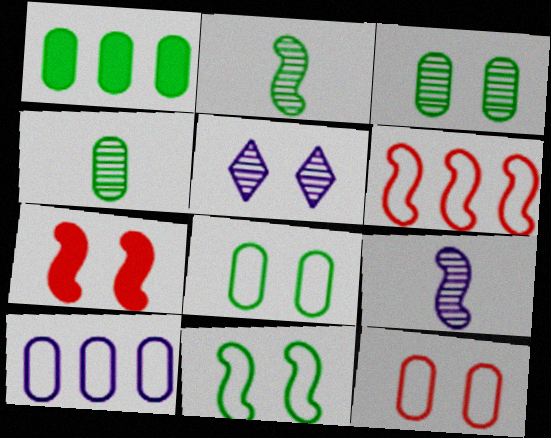[[1, 4, 8], 
[5, 7, 8]]